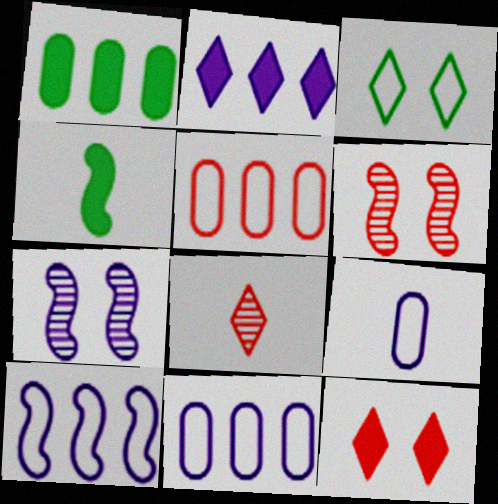[[2, 3, 8], 
[2, 7, 9], 
[4, 6, 10], 
[4, 8, 9]]